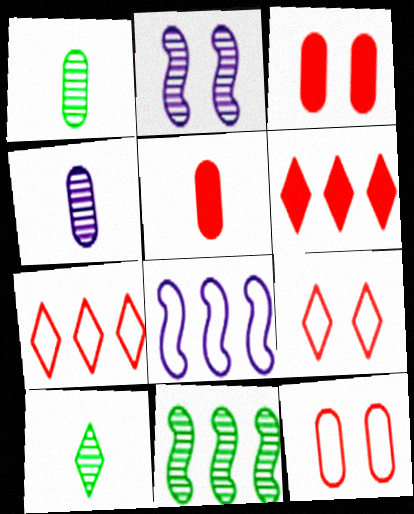[[3, 8, 10]]